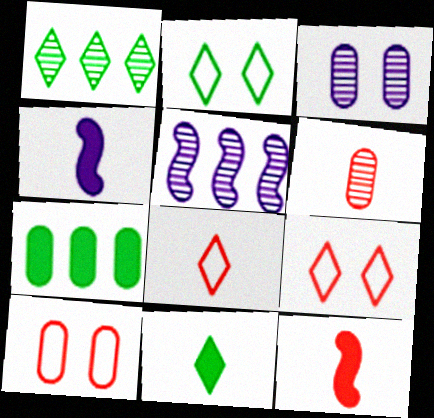[[1, 2, 11], 
[1, 4, 10], 
[5, 10, 11], 
[6, 8, 12]]